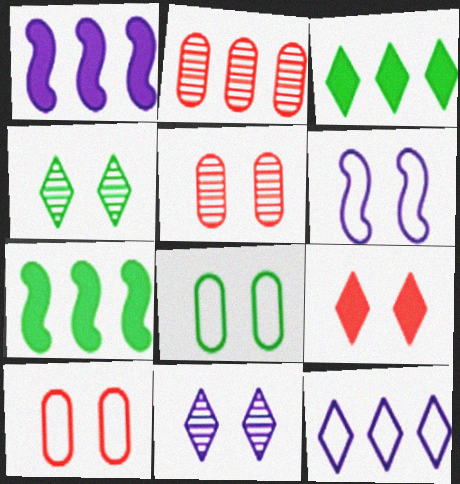[[2, 7, 12]]